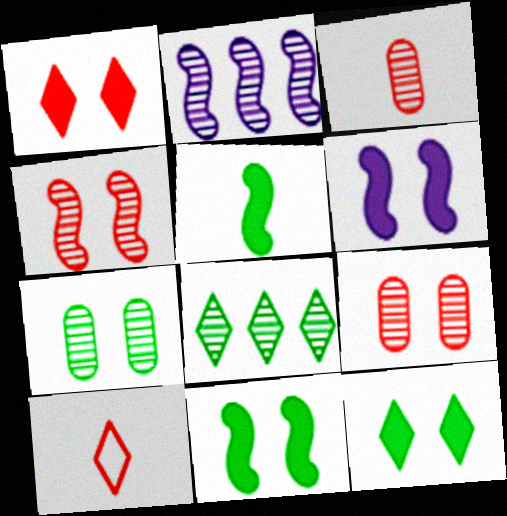[]